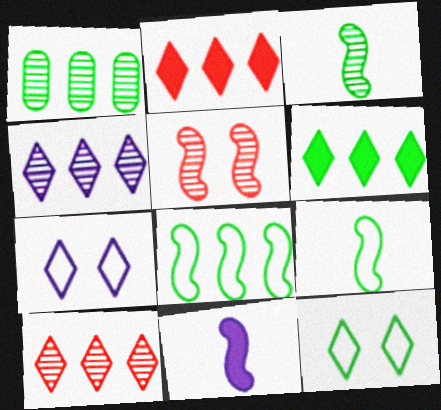[[1, 6, 8], 
[5, 8, 11]]